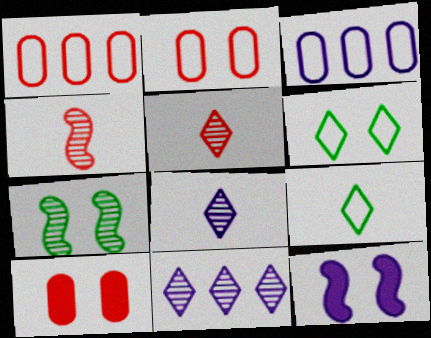[[3, 8, 12]]